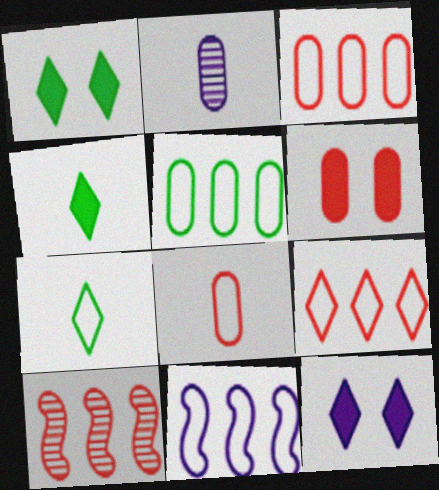[[2, 5, 6], 
[2, 11, 12], 
[5, 9, 11]]